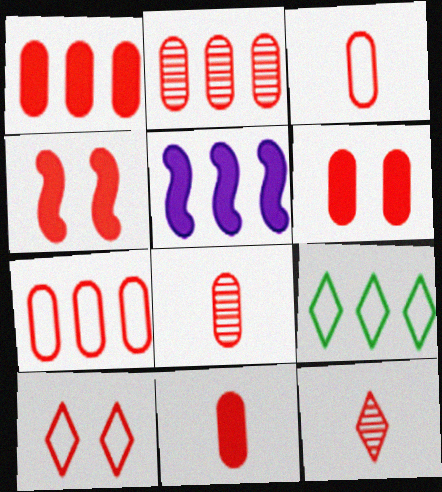[[1, 2, 7], 
[1, 6, 11], 
[2, 3, 6], 
[2, 5, 9], 
[3, 8, 11], 
[4, 7, 12], 
[6, 7, 8]]